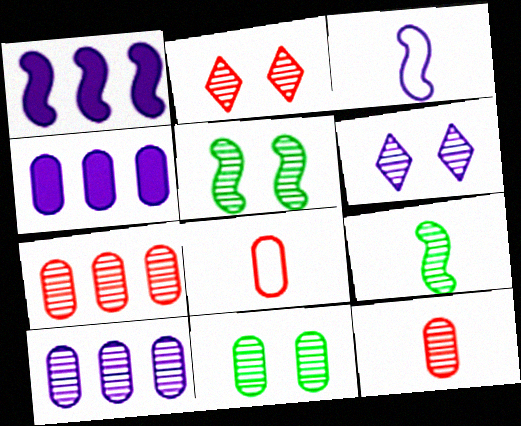[[2, 9, 10], 
[3, 4, 6], 
[4, 8, 11], 
[6, 7, 9], 
[10, 11, 12]]